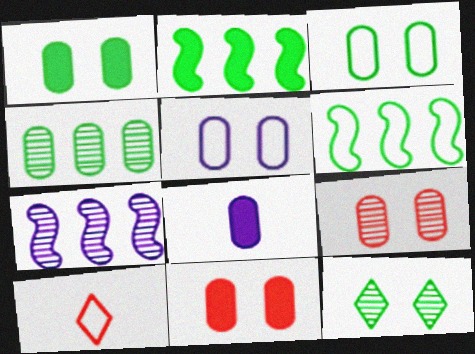[[1, 5, 9], 
[1, 7, 10], 
[5, 6, 10]]